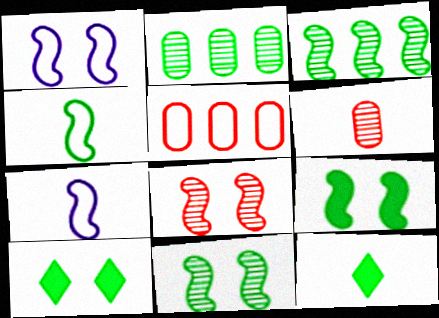[[1, 8, 9], 
[2, 4, 10], 
[3, 4, 9], 
[6, 7, 12]]